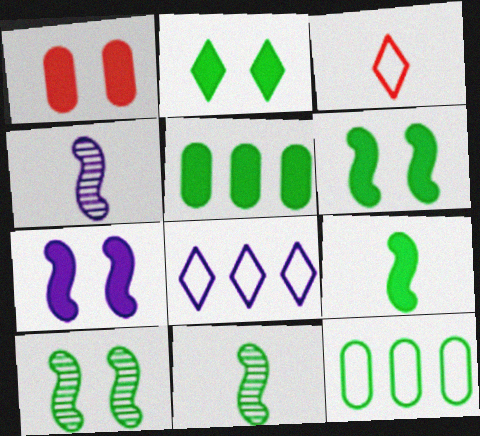[[1, 2, 7], 
[1, 8, 11], 
[2, 5, 9], 
[2, 11, 12]]